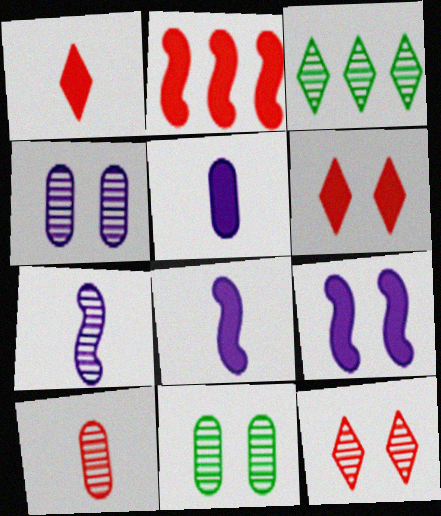[]